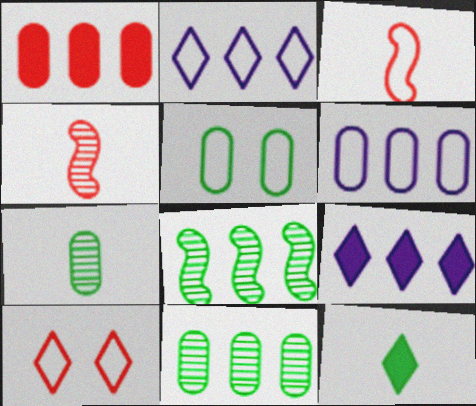[[1, 2, 8], 
[1, 4, 10], 
[1, 6, 11], 
[2, 3, 5], 
[4, 5, 9], 
[5, 8, 12]]